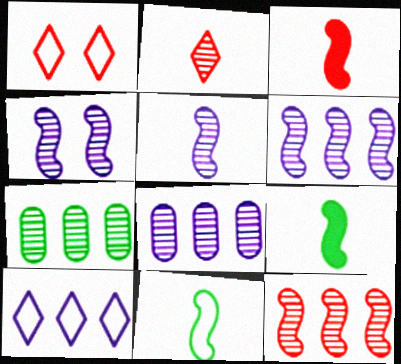[[1, 8, 9], 
[2, 4, 7], 
[3, 5, 11], 
[4, 5, 6]]